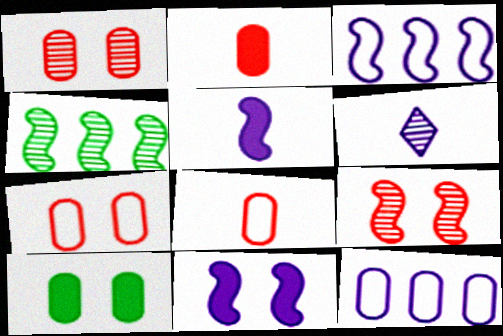[[1, 4, 6], 
[6, 11, 12]]